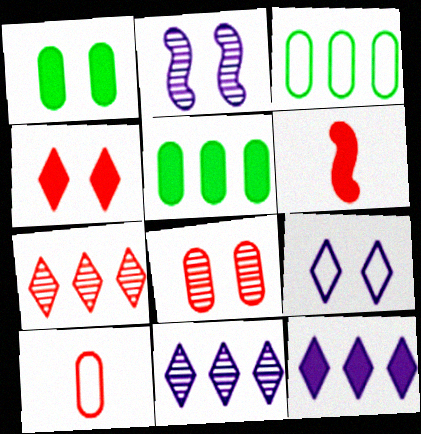[[1, 6, 12]]